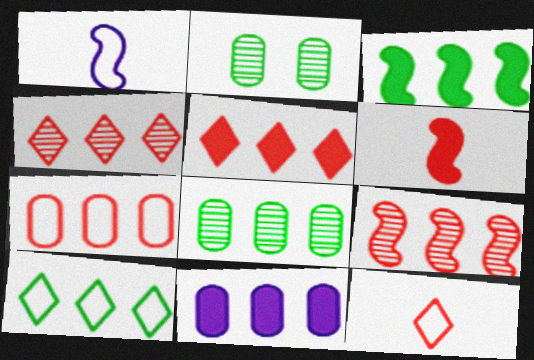[[1, 2, 5], 
[3, 5, 11], 
[3, 8, 10], 
[5, 7, 9], 
[7, 8, 11], 
[9, 10, 11]]